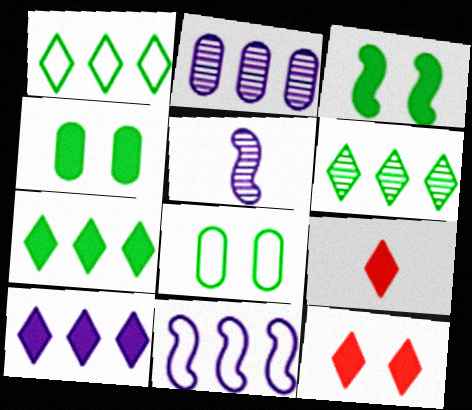[[1, 6, 7], 
[2, 10, 11]]